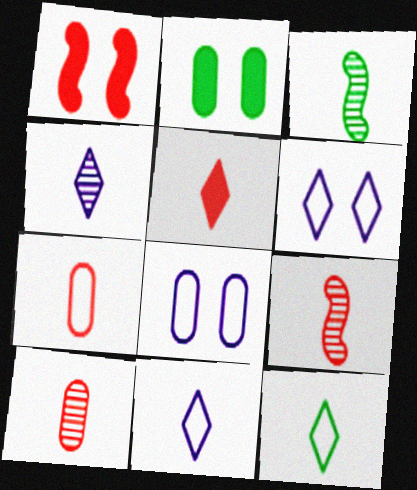[[3, 4, 10], 
[4, 5, 12], 
[5, 7, 9]]